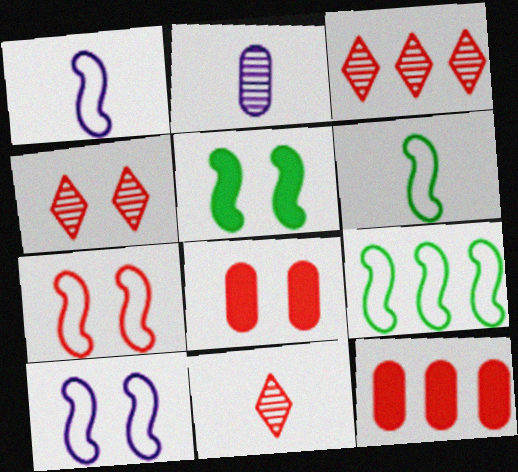[[1, 7, 9], 
[3, 4, 11], 
[4, 7, 8], 
[7, 11, 12]]